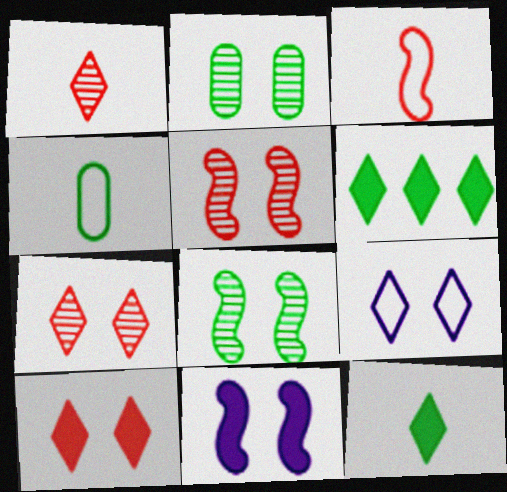[[1, 6, 9], 
[4, 6, 8]]